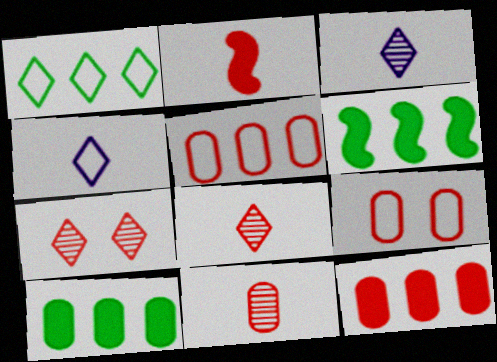[[2, 5, 7], 
[3, 6, 9], 
[9, 11, 12]]